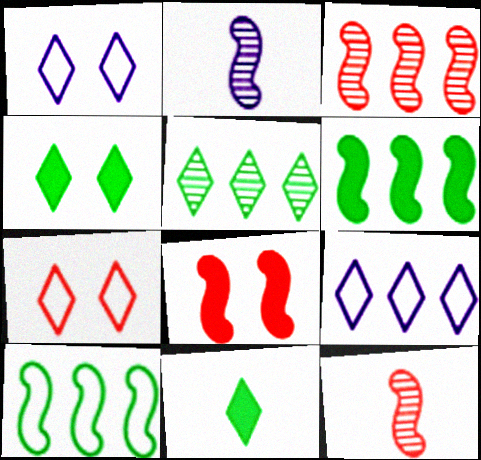[[2, 8, 10]]